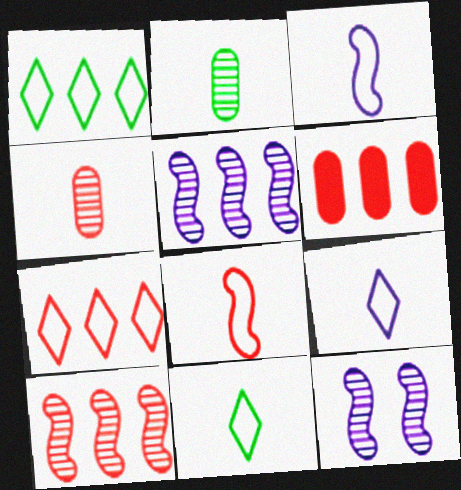[[1, 5, 6], 
[6, 7, 10], 
[6, 11, 12]]